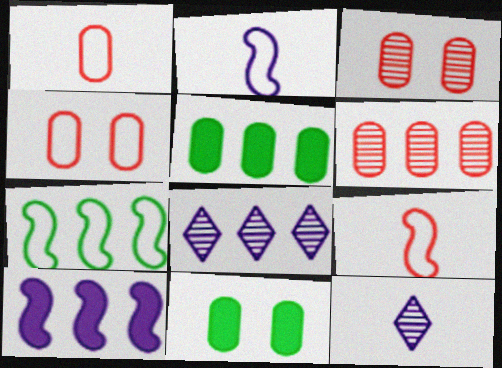[[8, 9, 11]]